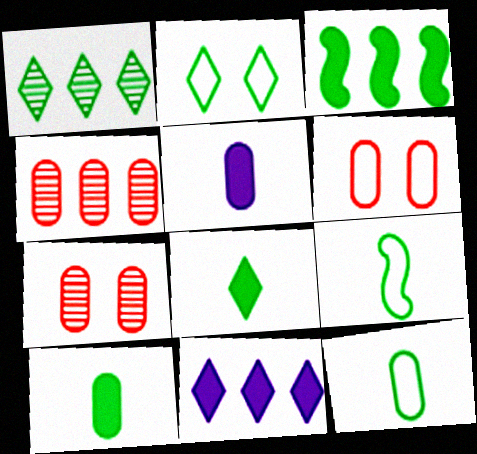[[1, 2, 8], 
[7, 9, 11]]